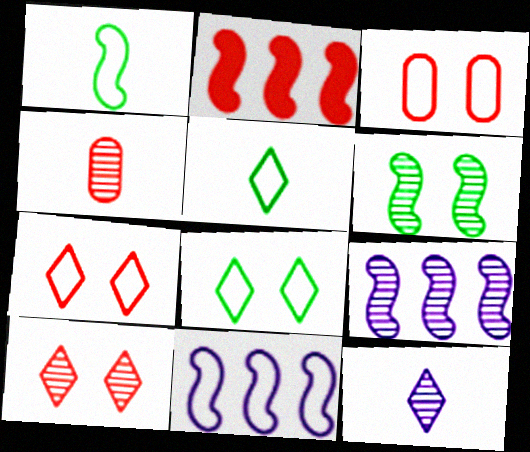[[2, 4, 7], 
[3, 5, 11]]